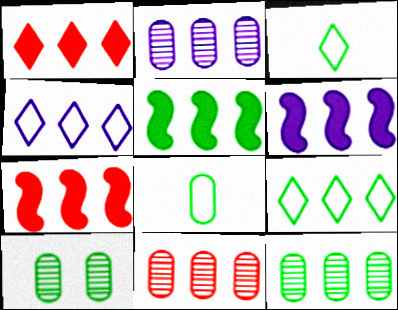[[2, 4, 6], 
[2, 7, 9], 
[2, 11, 12], 
[3, 5, 10], 
[4, 5, 11], 
[4, 7, 12], 
[5, 6, 7], 
[5, 9, 12], 
[6, 9, 11]]